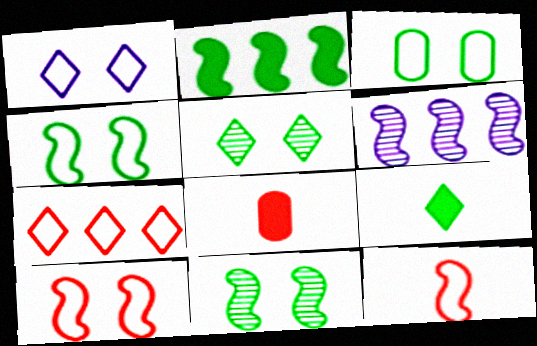[[1, 3, 10]]